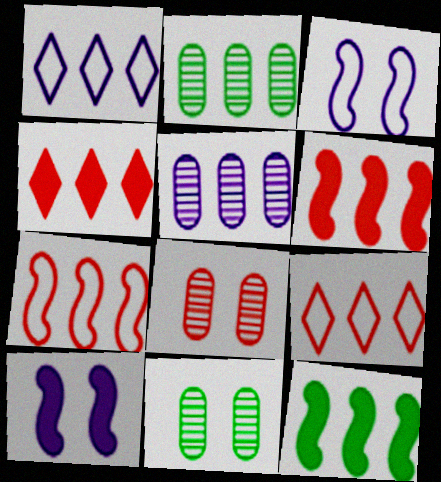[[1, 2, 6], 
[5, 9, 12]]